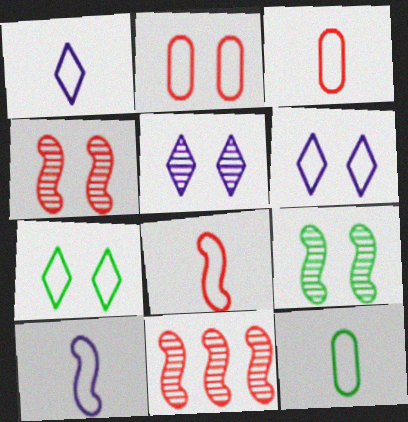[[1, 8, 12]]